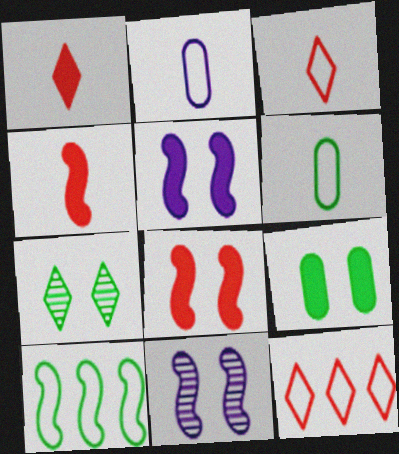[[4, 10, 11]]